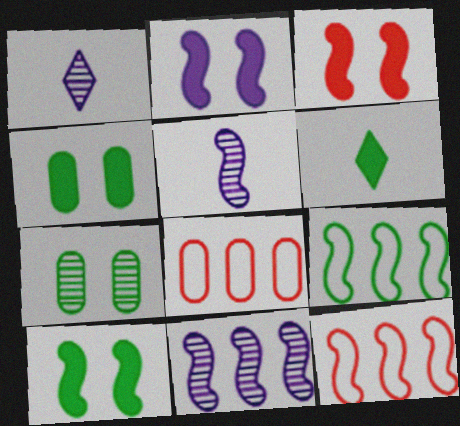[[1, 4, 12], 
[1, 8, 10], 
[2, 3, 10], 
[3, 5, 9], 
[5, 10, 12], 
[6, 7, 9]]